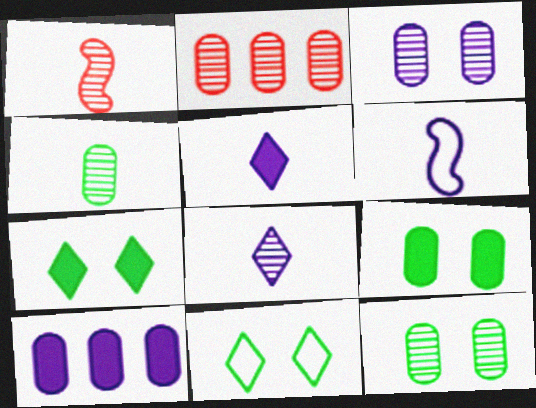[[1, 4, 8], 
[1, 10, 11], 
[2, 3, 4], 
[2, 6, 7]]